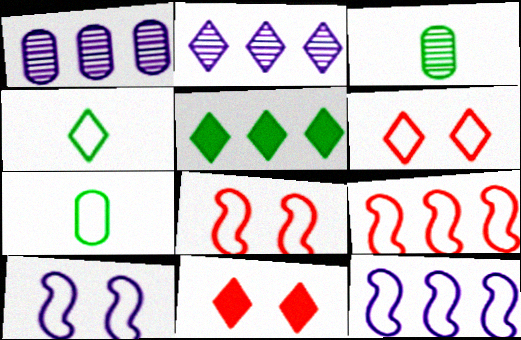[[1, 5, 9], 
[2, 4, 11], 
[3, 11, 12], 
[6, 7, 12]]